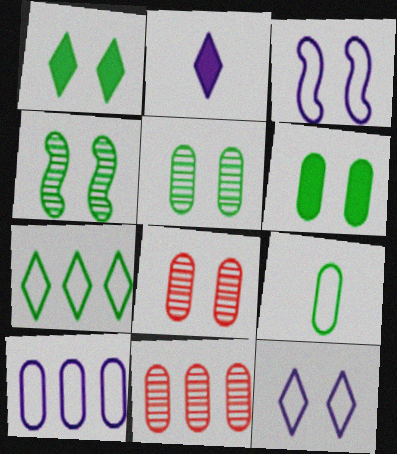[[1, 3, 8]]